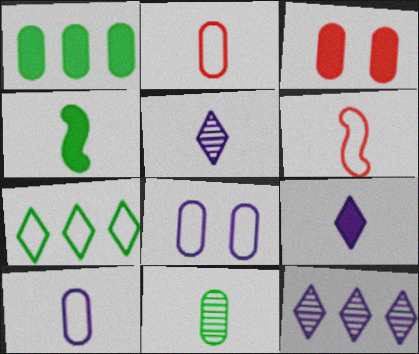[[2, 4, 5], 
[6, 7, 8], 
[6, 9, 11]]